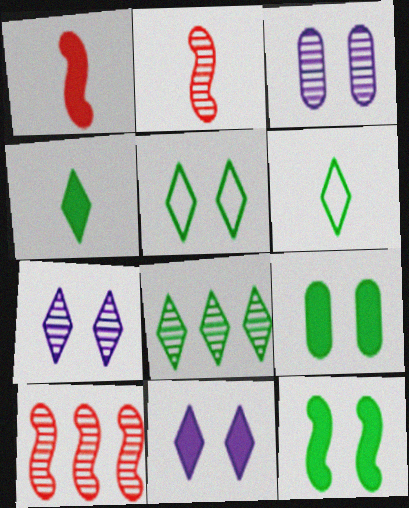[[2, 3, 8], 
[4, 5, 8]]